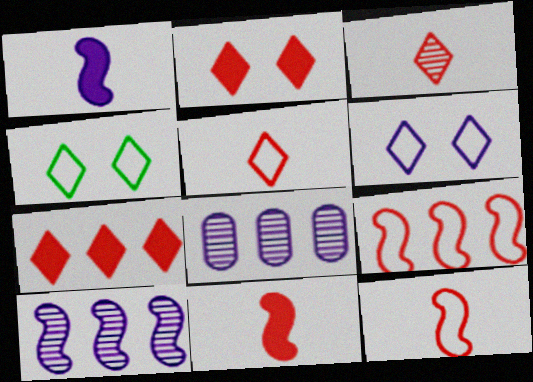[[1, 6, 8], 
[4, 8, 11]]